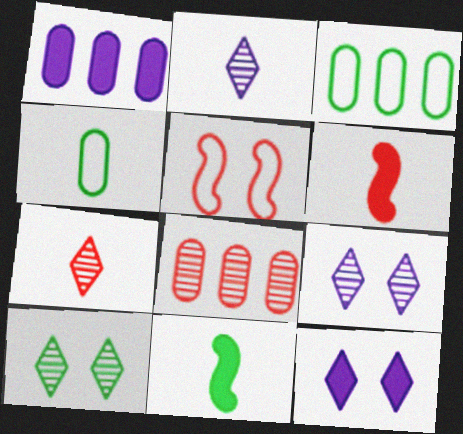[[1, 3, 8], 
[2, 4, 6], 
[3, 6, 9], 
[3, 10, 11]]